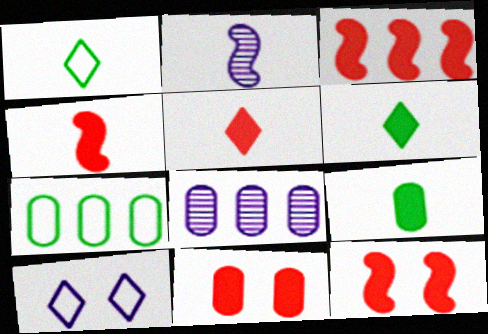[[1, 8, 12], 
[3, 4, 12], 
[3, 5, 11]]